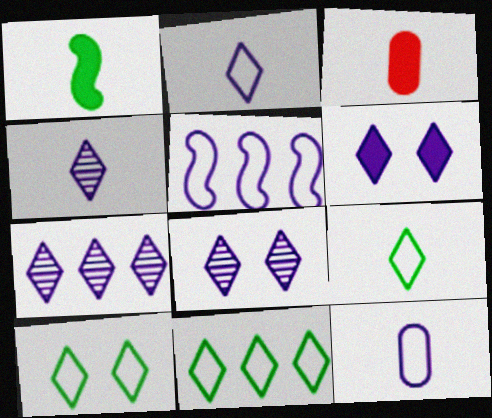[[2, 6, 7], 
[4, 7, 8], 
[9, 10, 11]]